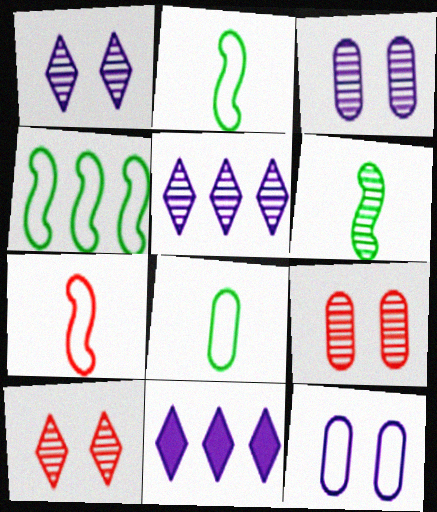[[2, 9, 11], 
[5, 6, 9]]